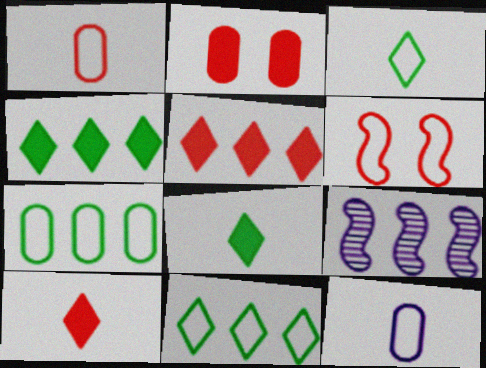[[2, 3, 9], 
[5, 7, 9], 
[6, 11, 12]]